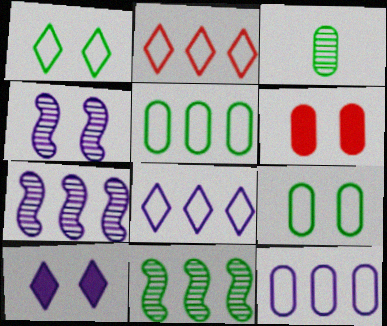[[1, 4, 6], 
[3, 6, 12]]